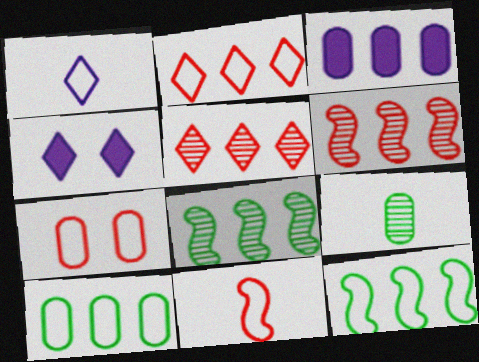[[1, 7, 12], 
[2, 3, 8], 
[2, 7, 11], 
[3, 5, 12], 
[3, 7, 9]]